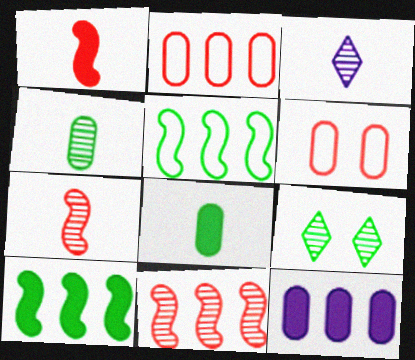[[3, 4, 7], 
[3, 6, 10], 
[4, 6, 12], 
[5, 8, 9]]